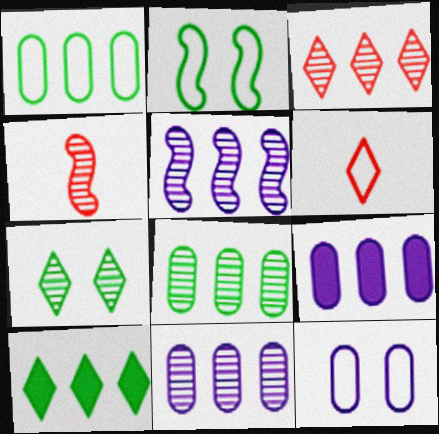[[3, 5, 8], 
[4, 7, 11], 
[4, 10, 12]]